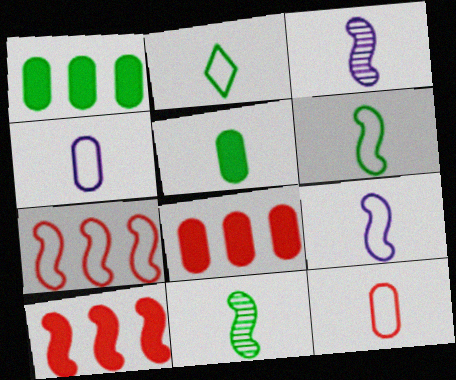[[2, 5, 11], 
[2, 9, 12]]